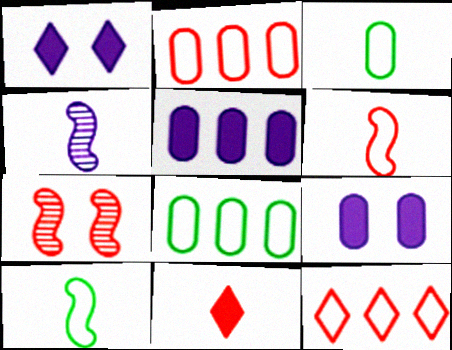[[2, 7, 11], 
[3, 4, 11]]